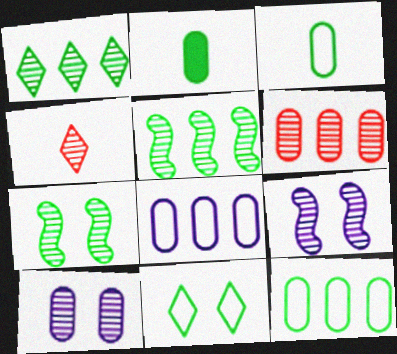[[2, 5, 11], 
[4, 5, 10]]